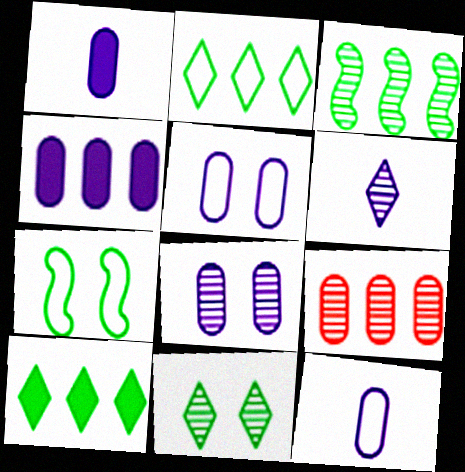[[4, 8, 12]]